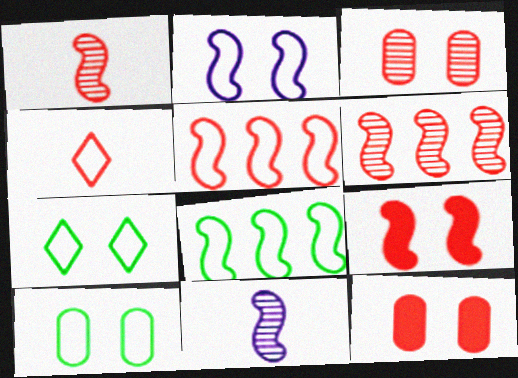[[1, 5, 9], 
[4, 6, 12], 
[8, 9, 11]]